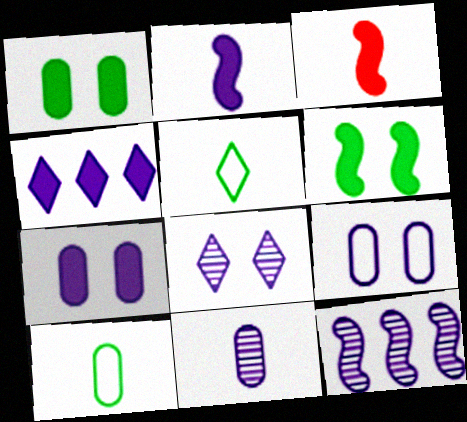[[1, 3, 4], 
[2, 4, 7], 
[3, 5, 11], 
[8, 11, 12]]